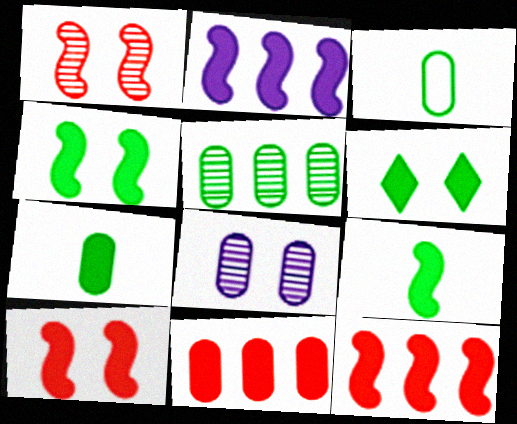[[2, 9, 10], 
[3, 8, 11]]